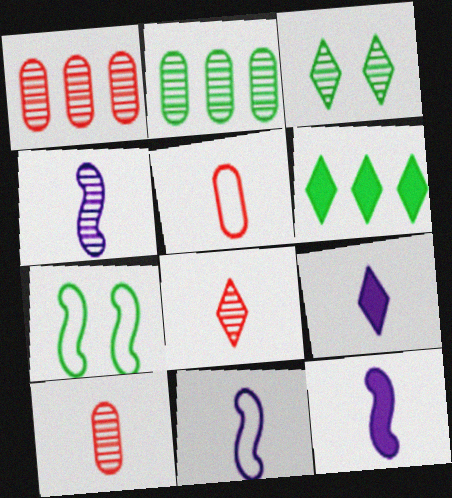[[1, 3, 4], 
[1, 7, 9], 
[4, 11, 12]]